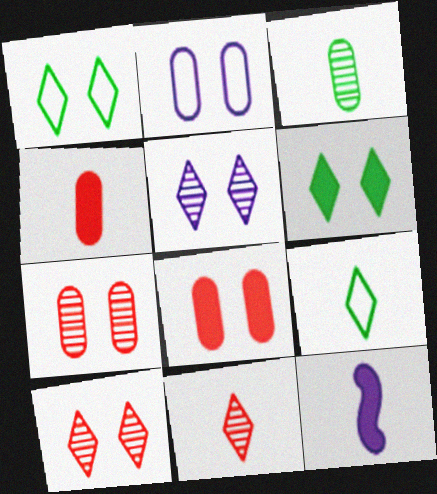[]